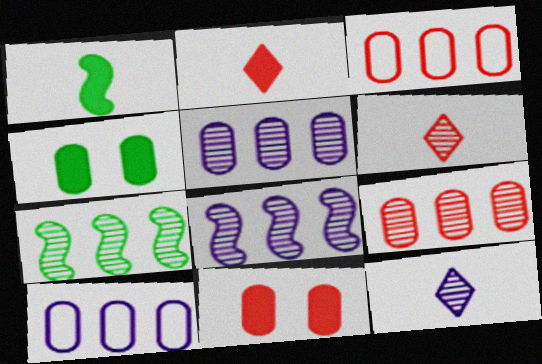[]